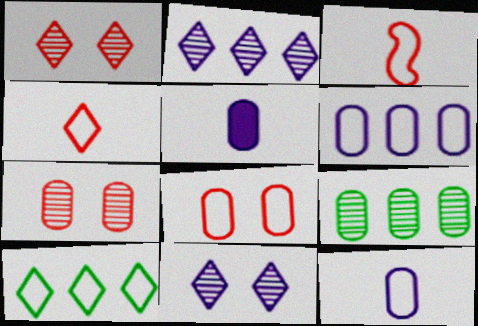[[5, 8, 9]]